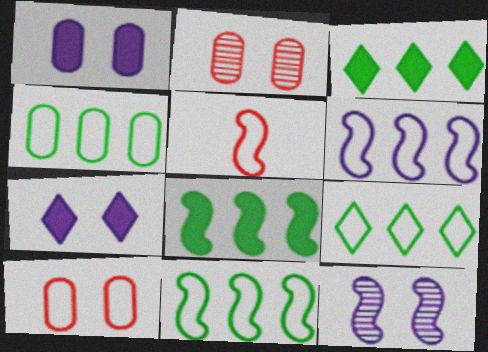[[4, 9, 11], 
[5, 8, 12]]